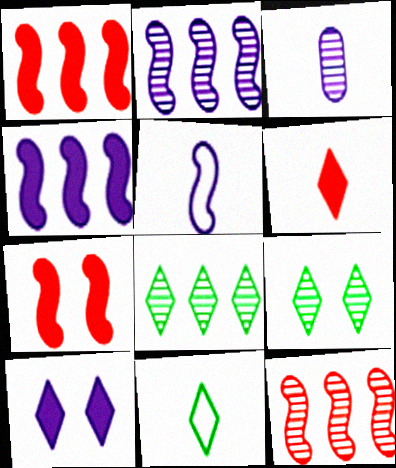[[3, 9, 12]]